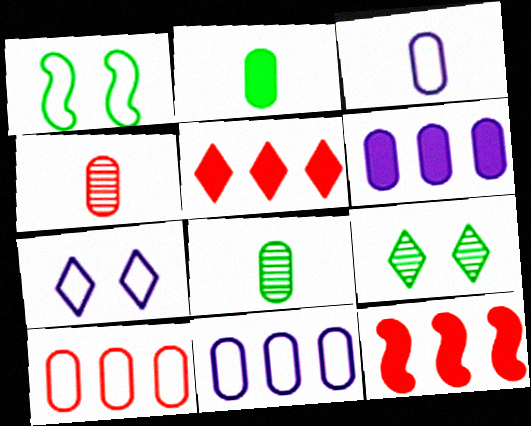[[2, 3, 4], 
[3, 9, 12], 
[7, 8, 12]]